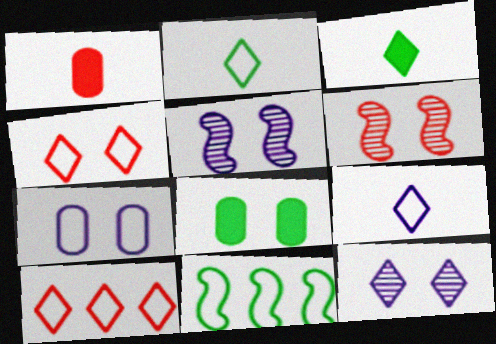[[1, 6, 10], 
[1, 11, 12], 
[3, 10, 12], 
[4, 5, 8]]